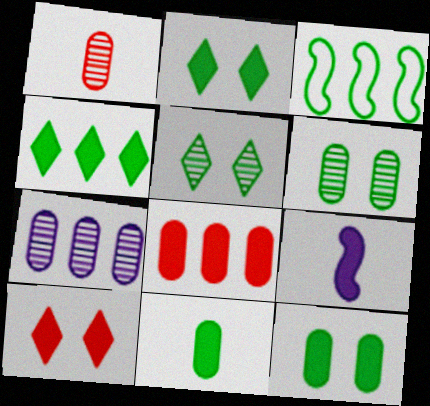[[1, 6, 7], 
[2, 8, 9], 
[3, 5, 11]]